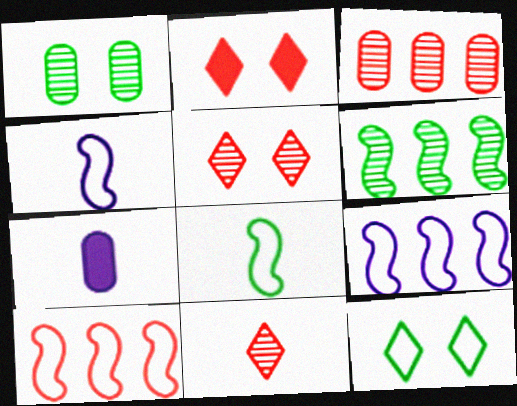[[7, 8, 11]]